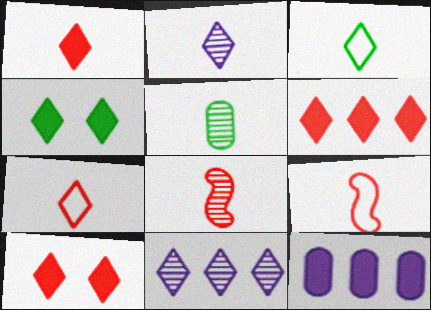[[1, 2, 3], 
[1, 6, 10], 
[2, 5, 8], 
[3, 10, 11], 
[4, 7, 11]]